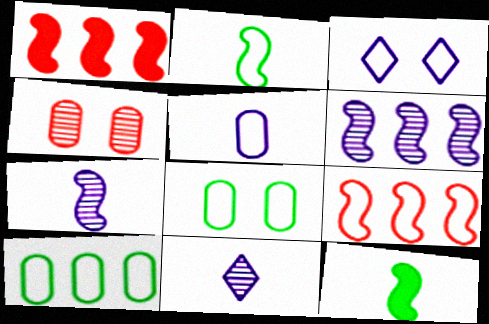[[1, 8, 11]]